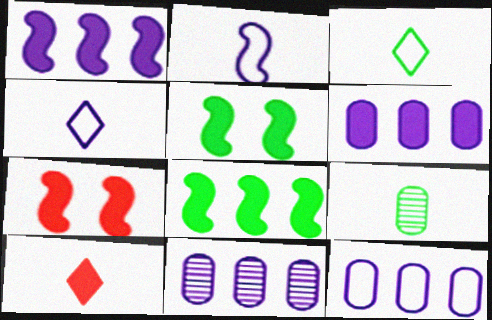[[2, 9, 10], 
[3, 7, 11], 
[5, 6, 10], 
[6, 11, 12]]